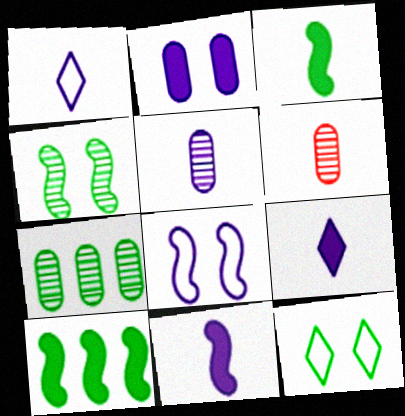[[1, 3, 6], 
[1, 5, 11], 
[3, 7, 12]]